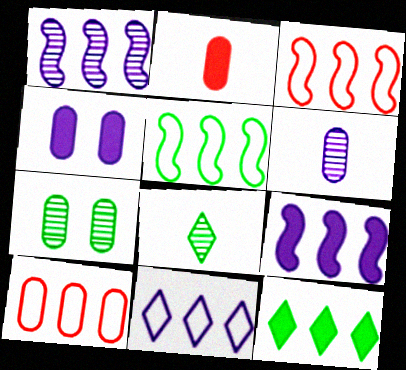[[1, 10, 12], 
[3, 4, 8], 
[5, 10, 11]]